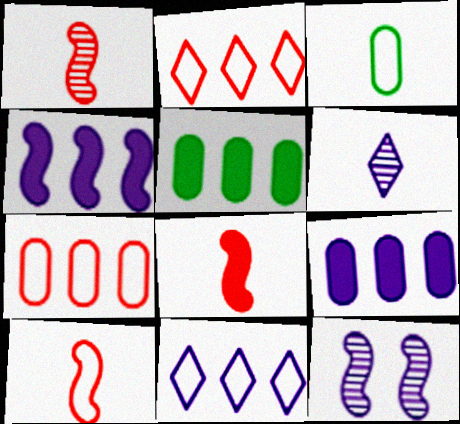[[1, 8, 10], 
[3, 6, 8]]